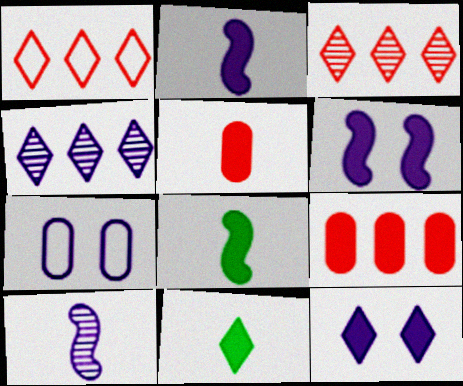[[2, 4, 7], 
[2, 5, 11], 
[3, 7, 8], 
[6, 9, 11], 
[8, 9, 12]]